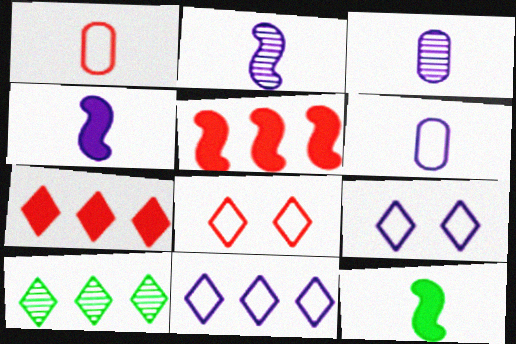[[7, 10, 11]]